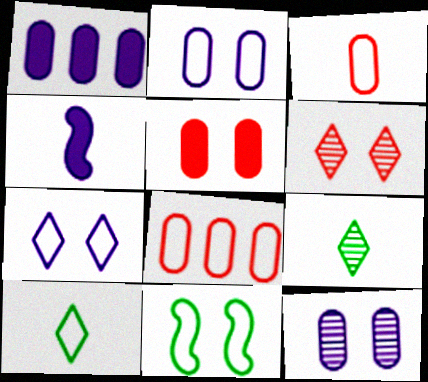[[3, 4, 9]]